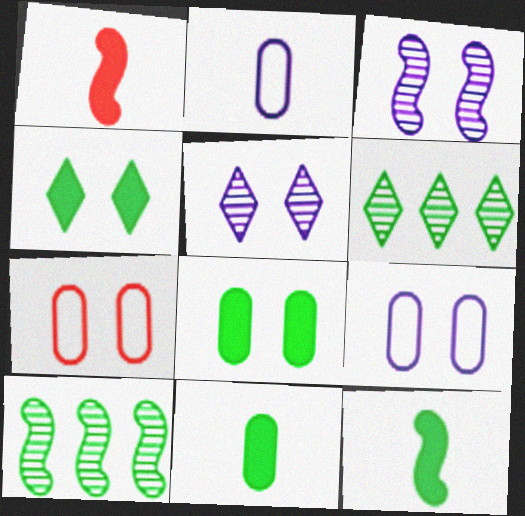[[1, 6, 9], 
[3, 4, 7]]